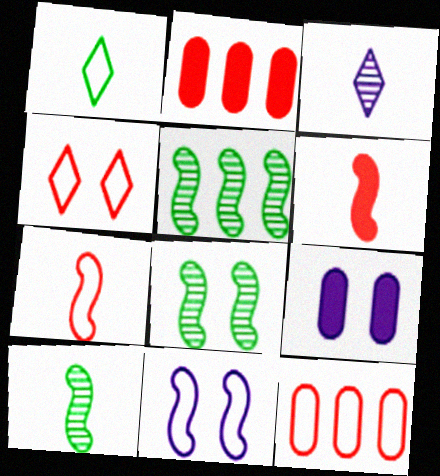[[1, 11, 12], 
[4, 7, 12], 
[4, 8, 9], 
[5, 6, 11], 
[5, 8, 10]]